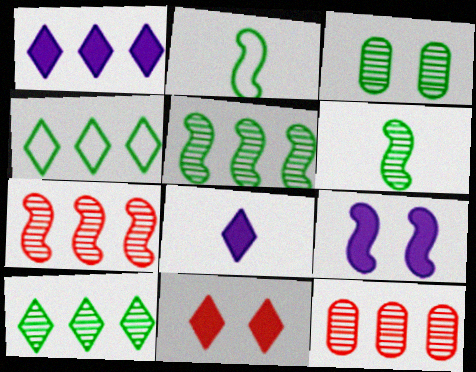[[2, 7, 9], 
[3, 6, 10]]